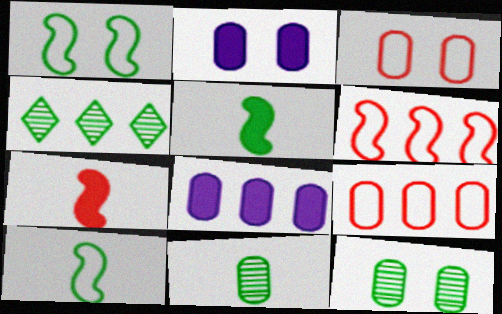[[2, 3, 12], 
[2, 9, 11], 
[3, 8, 11], 
[4, 6, 8]]